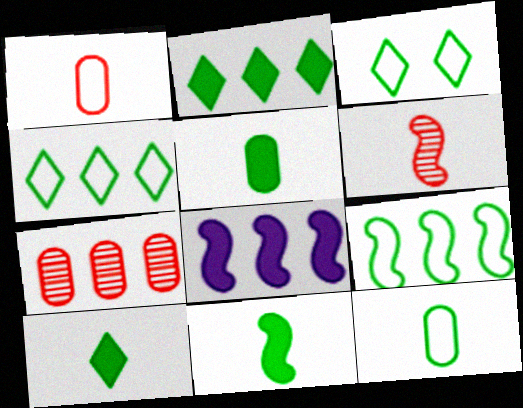[[3, 9, 12], 
[4, 7, 8], 
[5, 10, 11]]